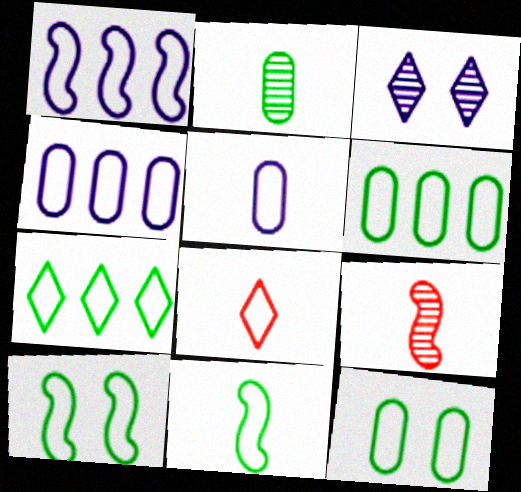[[1, 8, 12], 
[4, 8, 10], 
[5, 8, 11], 
[7, 11, 12]]